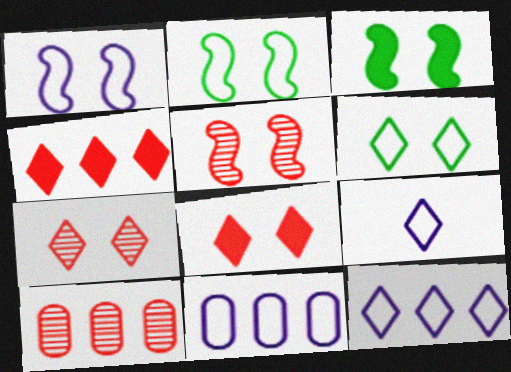[[1, 3, 5], 
[1, 9, 11], 
[3, 9, 10]]